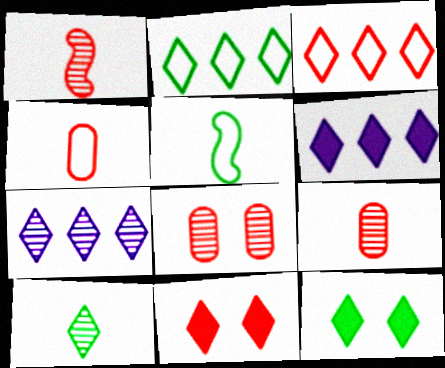[[2, 10, 12], 
[5, 6, 8]]